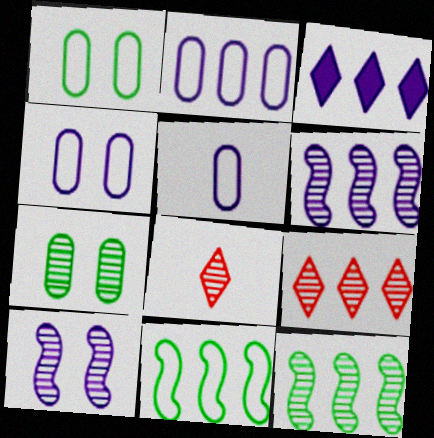[[2, 3, 6], 
[2, 4, 5], 
[3, 5, 10], 
[6, 7, 8]]